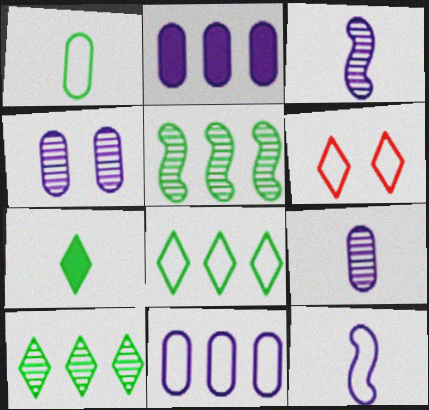[]